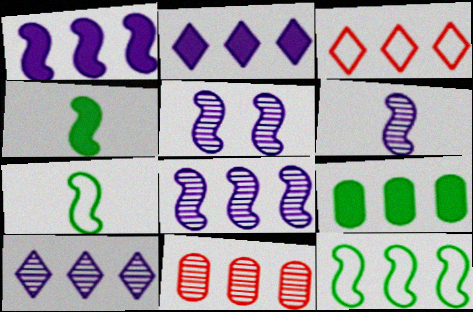[[2, 11, 12], 
[3, 8, 9], 
[5, 6, 8]]